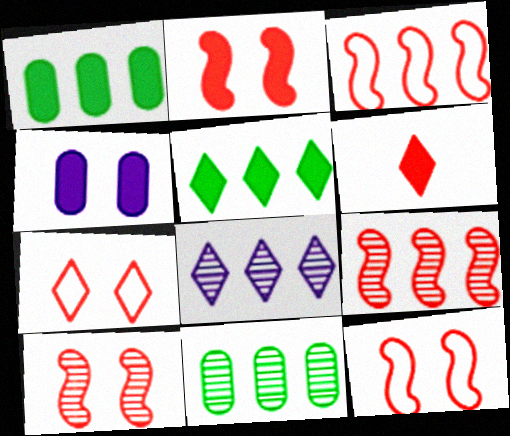[[1, 3, 8], 
[2, 10, 12], 
[8, 9, 11]]